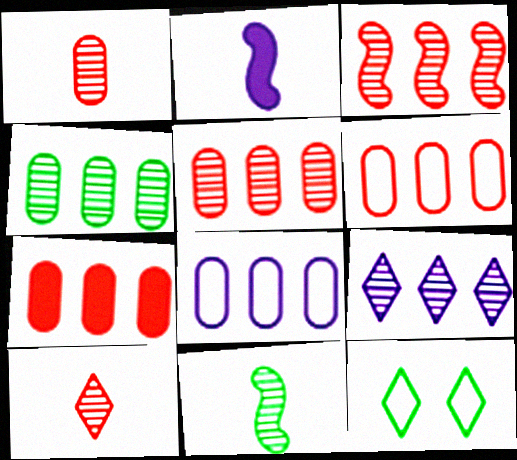[[2, 5, 12], 
[3, 4, 9], 
[4, 7, 8], 
[5, 6, 7]]